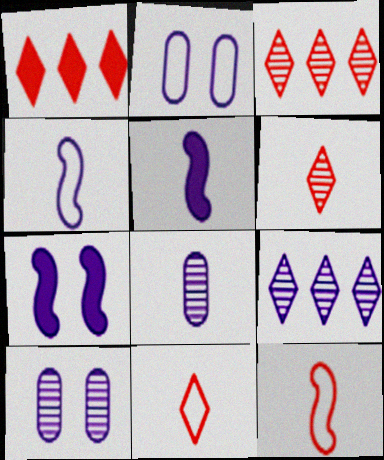[[2, 5, 9]]